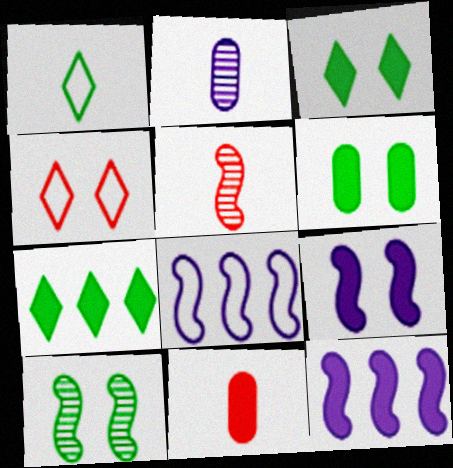[[3, 11, 12], 
[7, 9, 11]]